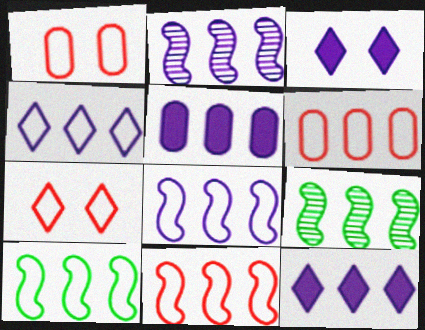[[2, 4, 5], 
[4, 6, 10], 
[6, 9, 12], 
[8, 10, 11]]